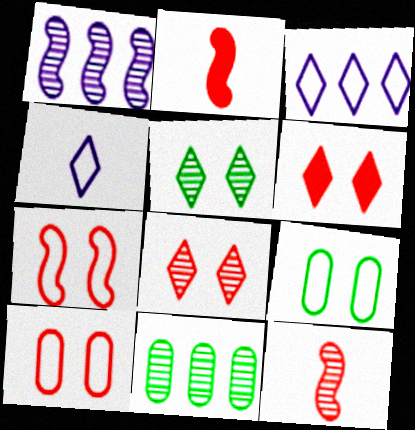[]